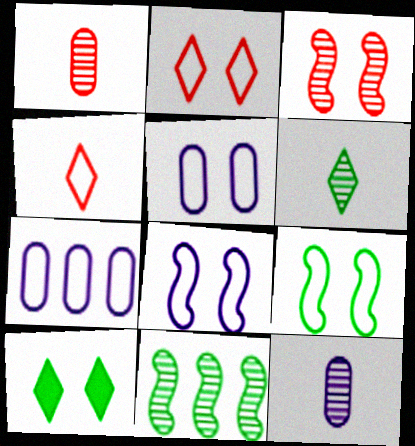[[2, 5, 9], 
[3, 5, 10], 
[4, 7, 9]]